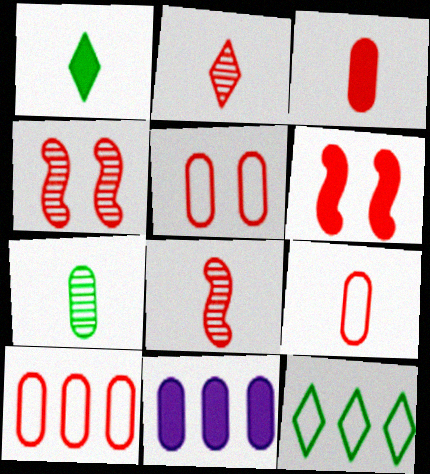[[1, 6, 11], 
[2, 6, 10], 
[5, 7, 11], 
[5, 9, 10]]